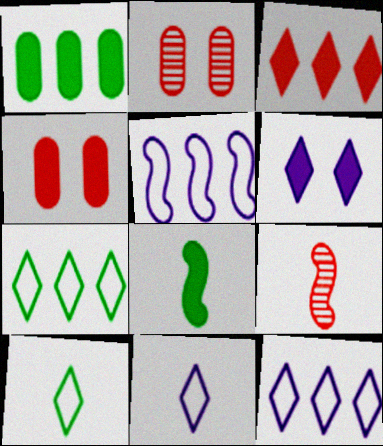[[2, 8, 12]]